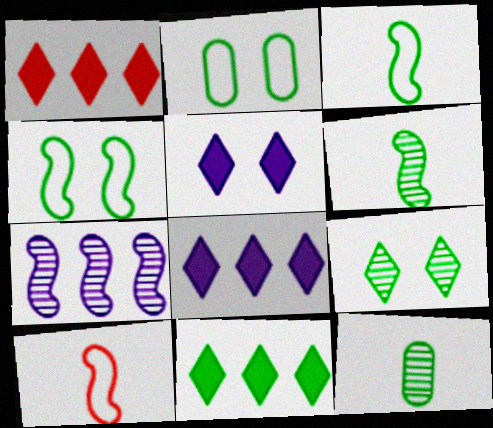[[1, 8, 11], 
[2, 6, 11], 
[4, 11, 12]]